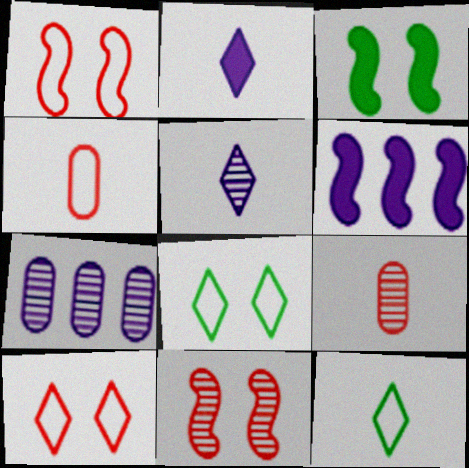[[6, 8, 9]]